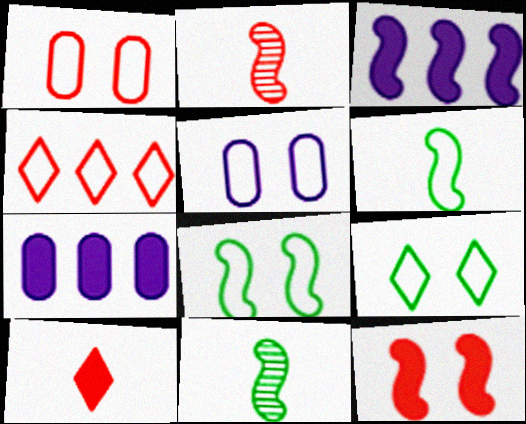[[2, 3, 8], 
[2, 7, 9], 
[4, 5, 6]]